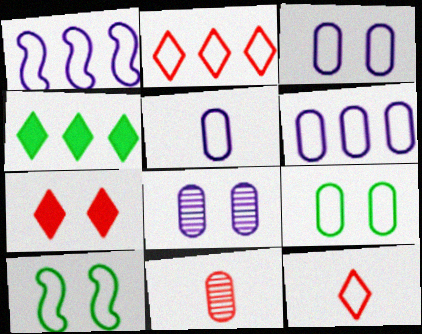[[1, 9, 12], 
[2, 5, 10], 
[3, 5, 6], 
[6, 10, 12], 
[7, 8, 10]]